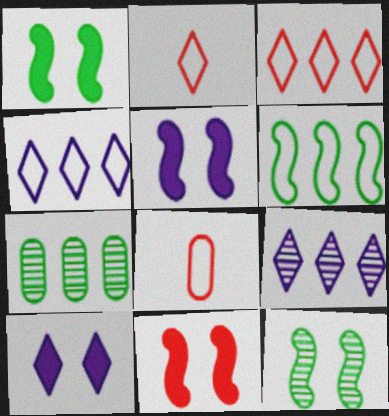[[1, 5, 11], 
[1, 8, 9], 
[2, 5, 7]]